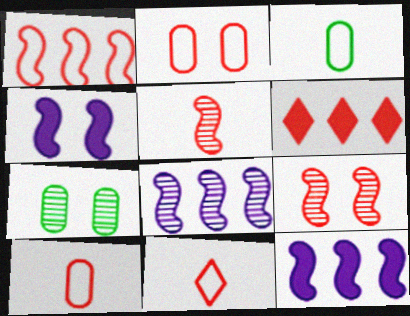[[1, 2, 11], 
[2, 5, 6], 
[6, 9, 10], 
[7, 11, 12]]